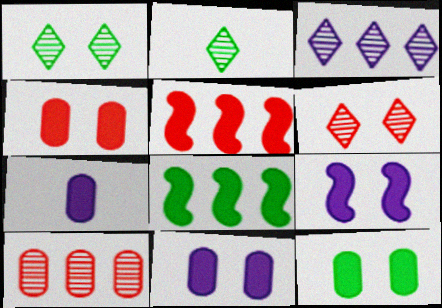[[2, 3, 6], 
[4, 11, 12]]